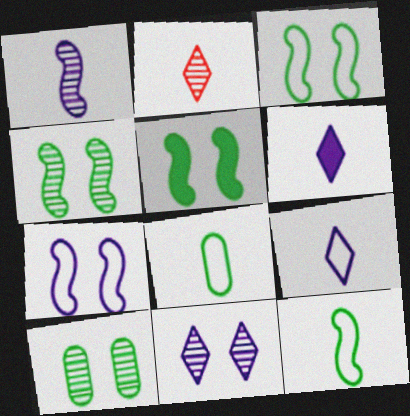[[3, 4, 5]]